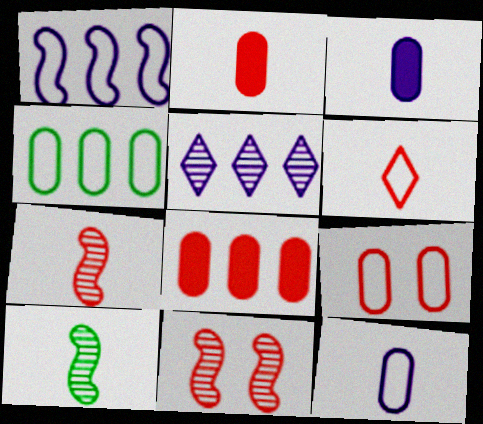[[2, 6, 7], 
[3, 6, 10], 
[4, 9, 12], 
[6, 8, 11]]